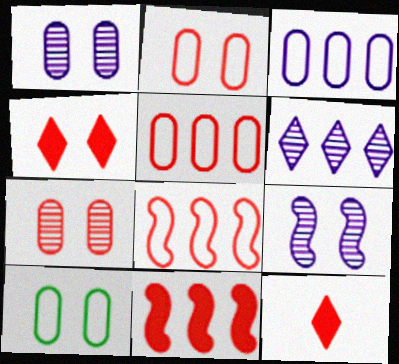[[4, 9, 10], 
[7, 8, 12]]